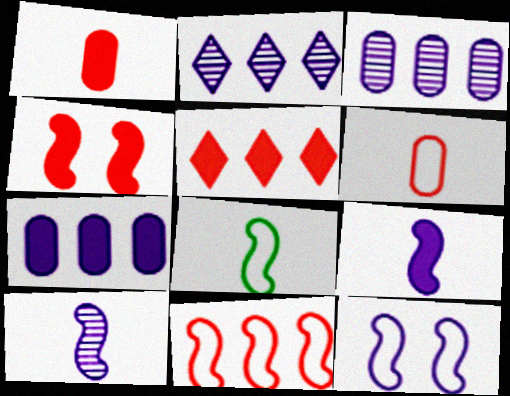[[1, 4, 5], 
[8, 11, 12]]